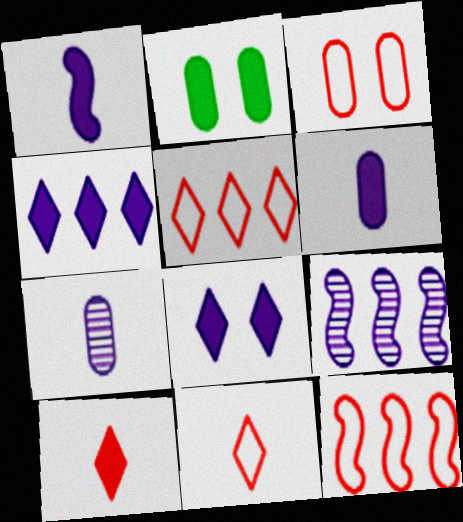[[2, 9, 11], 
[3, 11, 12]]